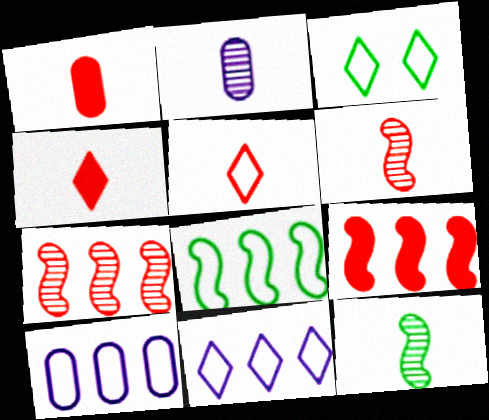[[1, 5, 6], 
[2, 3, 9], 
[3, 5, 11]]